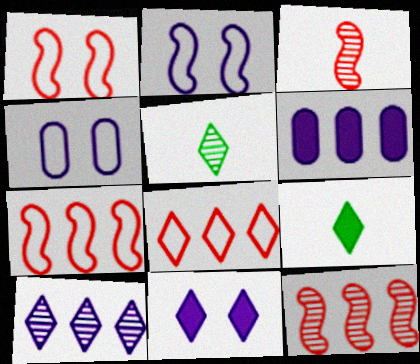[[1, 5, 6], 
[4, 9, 12], 
[5, 8, 11]]